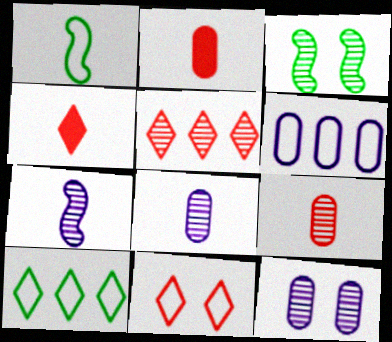[[1, 4, 8], 
[1, 6, 11], 
[3, 4, 6], 
[3, 5, 8], 
[4, 5, 11]]